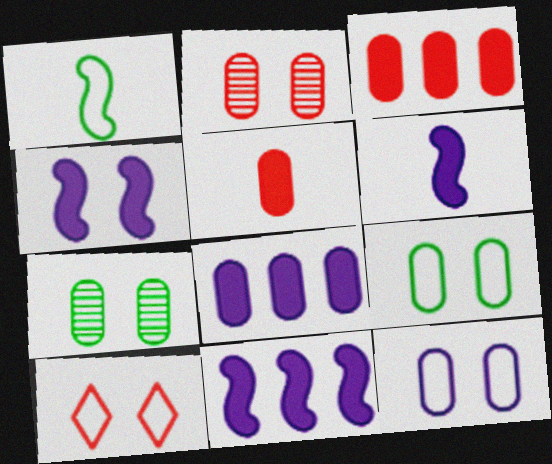[[4, 6, 11], 
[4, 7, 10]]